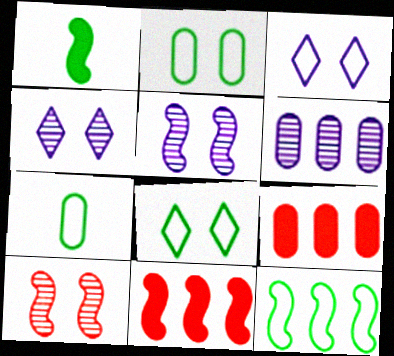[[4, 7, 11], 
[7, 8, 12]]